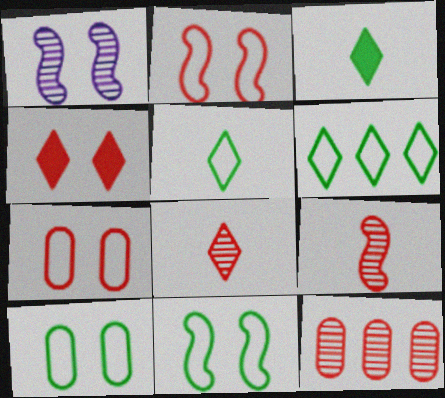[[1, 4, 10]]